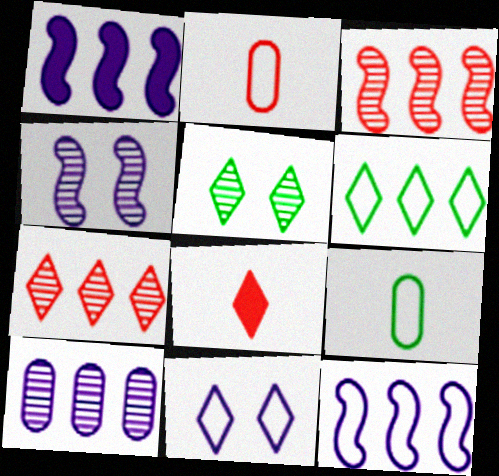[[1, 2, 5]]